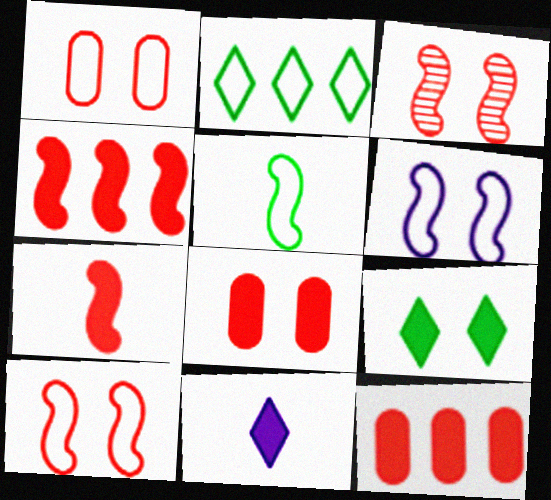[]